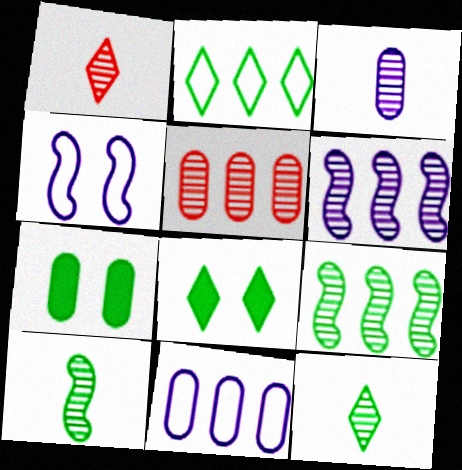[[1, 3, 10], 
[2, 7, 10], 
[2, 8, 12]]